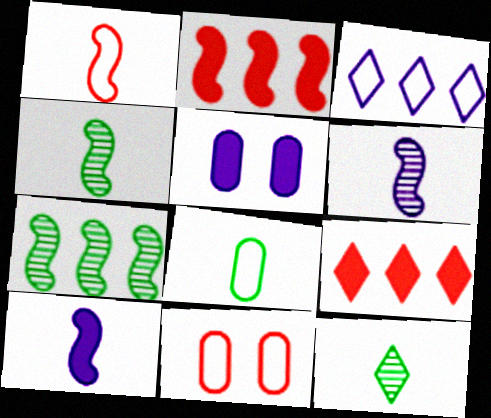[[1, 4, 10], 
[3, 5, 6]]